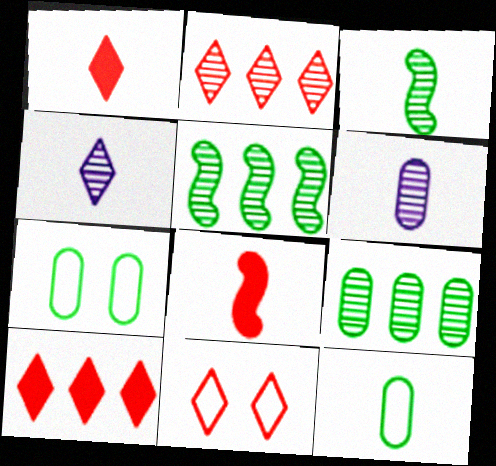[[1, 2, 11], 
[4, 8, 12]]